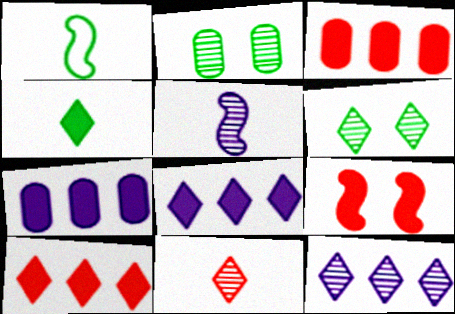[[4, 7, 9], 
[6, 11, 12]]